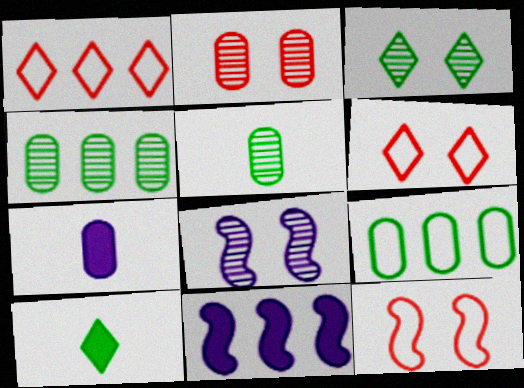[[1, 4, 11], 
[2, 3, 8], 
[2, 7, 9], 
[5, 6, 11]]